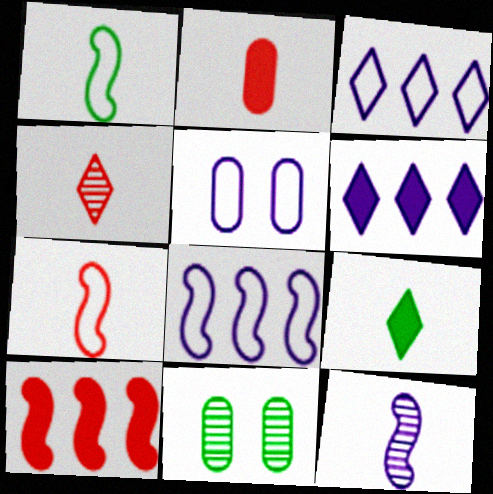[[2, 4, 7], 
[5, 6, 12], 
[6, 7, 11]]